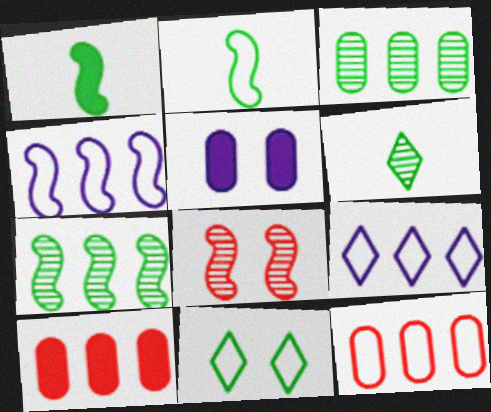[[1, 3, 11], 
[1, 4, 8], 
[5, 8, 11], 
[7, 9, 10]]